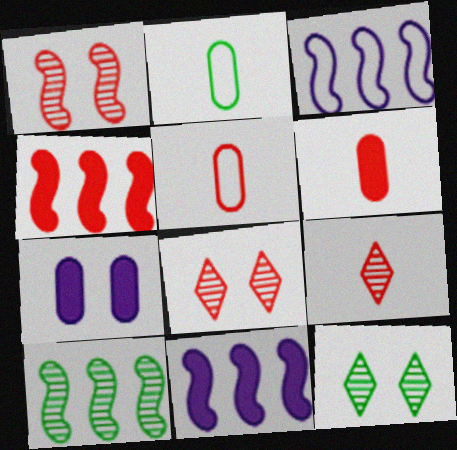[[2, 8, 11], 
[3, 4, 10], 
[3, 6, 12], 
[4, 5, 8], 
[5, 11, 12]]